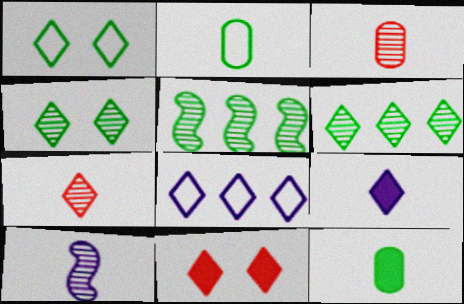[[1, 5, 12]]